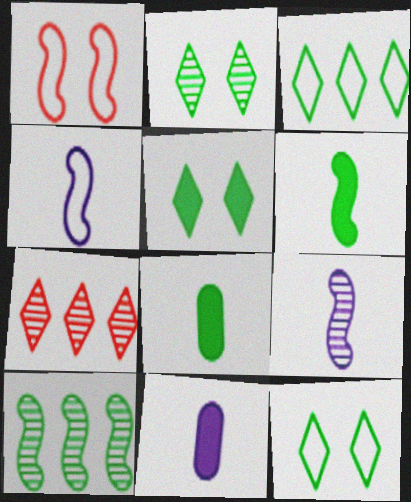[[2, 5, 12], 
[8, 10, 12]]